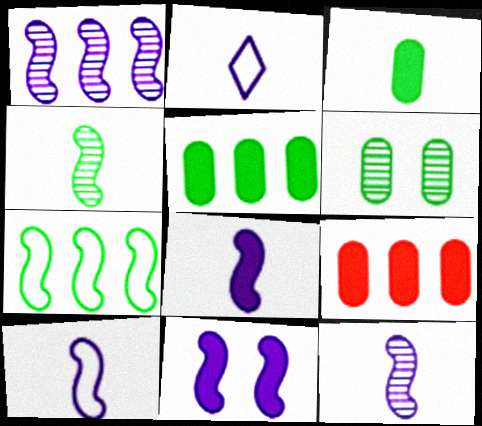[[1, 10, 11], 
[8, 10, 12]]